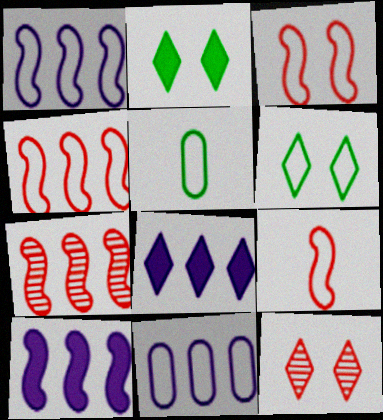[[3, 4, 9], 
[5, 10, 12], 
[6, 9, 11]]